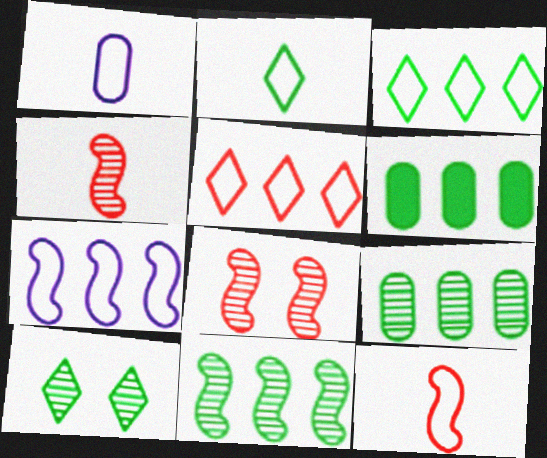[[1, 2, 12], 
[3, 6, 11]]